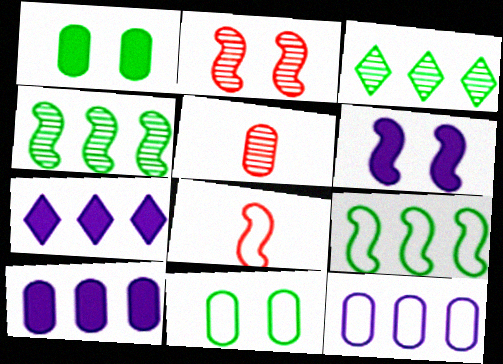[[1, 5, 12], 
[4, 6, 8], 
[5, 10, 11]]